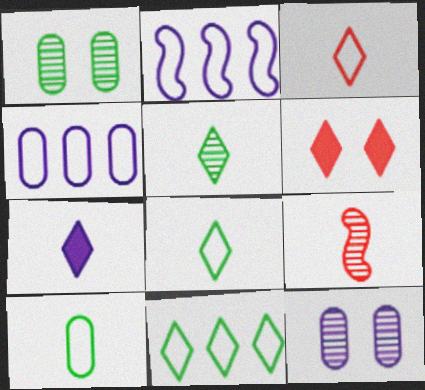[[2, 7, 12], 
[3, 5, 7], 
[7, 9, 10]]